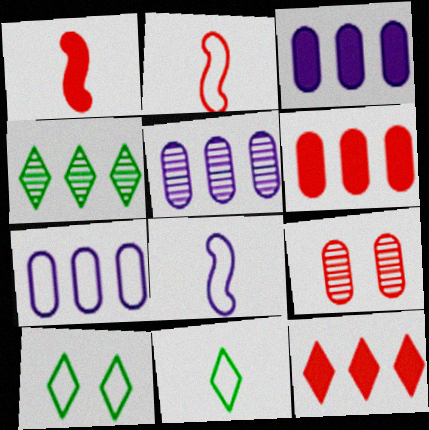[[1, 5, 10], 
[2, 7, 10], 
[2, 9, 12], 
[3, 5, 7]]